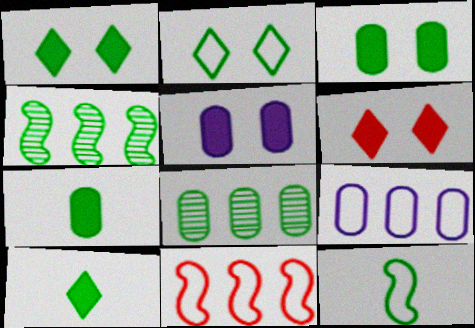[[1, 8, 12], 
[2, 4, 7]]